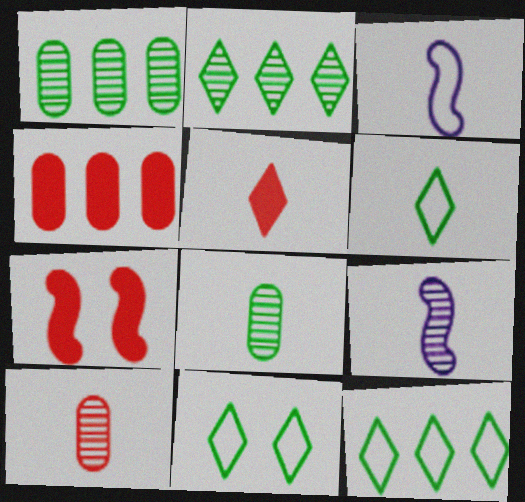[[3, 5, 8], 
[4, 5, 7], 
[4, 9, 11], 
[6, 11, 12]]